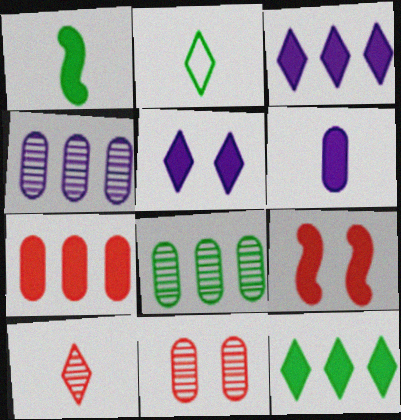[[1, 5, 7], 
[2, 4, 9], 
[6, 9, 12]]